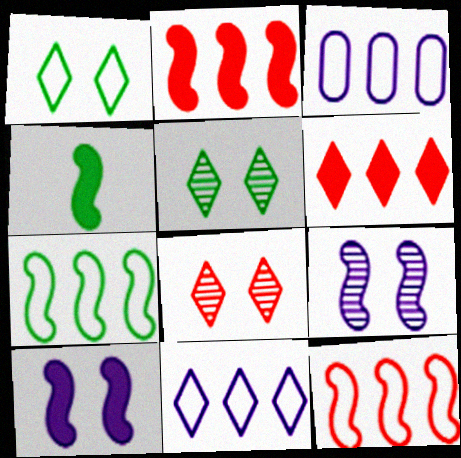[[2, 4, 10], 
[3, 4, 8], 
[4, 9, 12]]